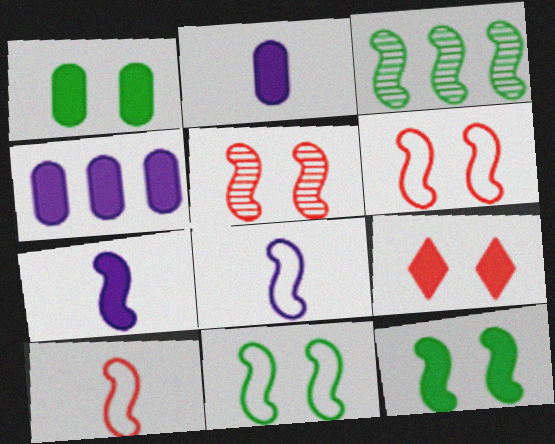[[3, 6, 7]]